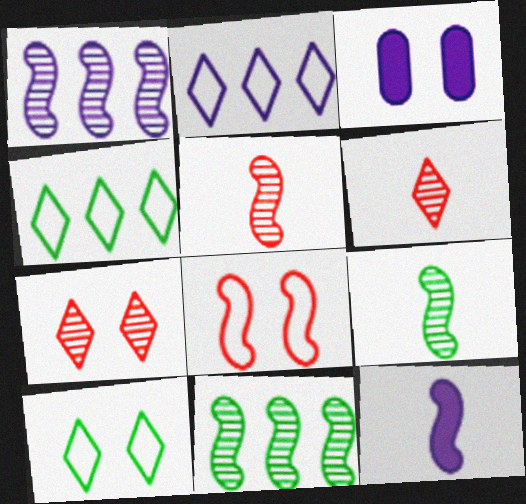[[3, 4, 5], 
[8, 11, 12]]